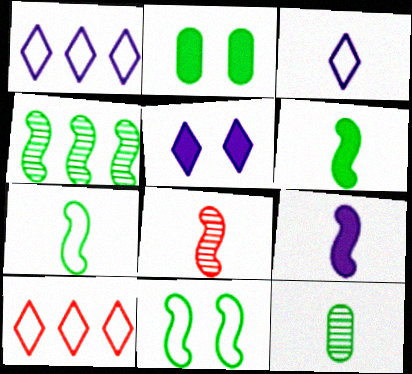[[1, 2, 8], 
[4, 6, 11], 
[7, 8, 9]]